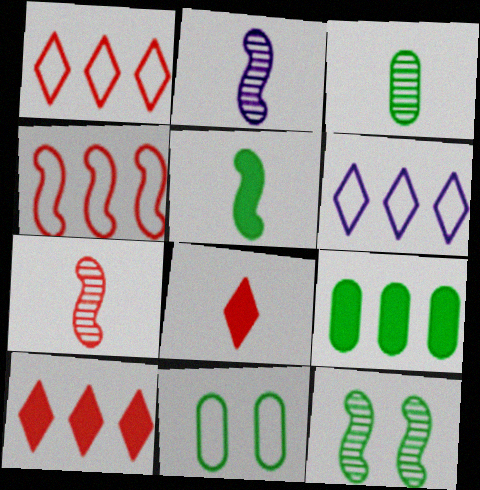[[2, 10, 11], 
[3, 9, 11]]